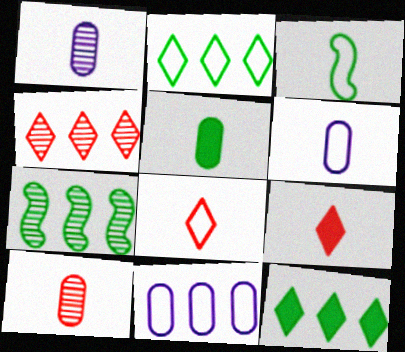[[1, 3, 9], 
[3, 6, 8], 
[5, 6, 10]]